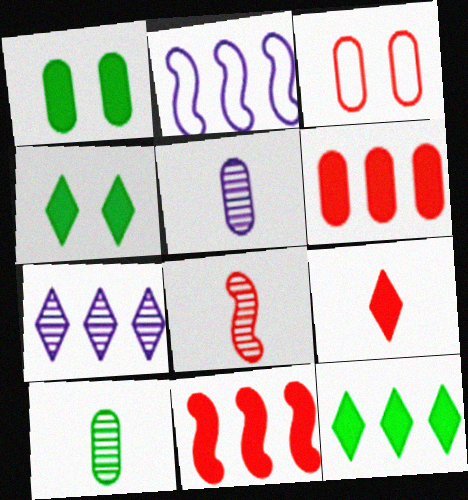[]